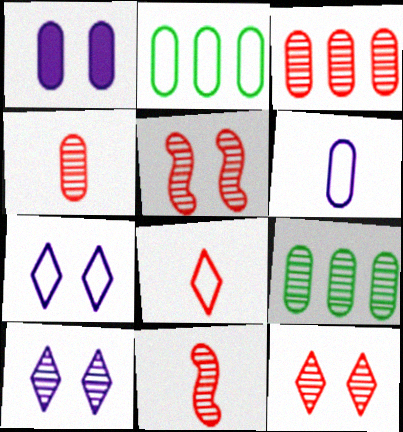[[1, 2, 4], 
[3, 11, 12], 
[9, 10, 11]]